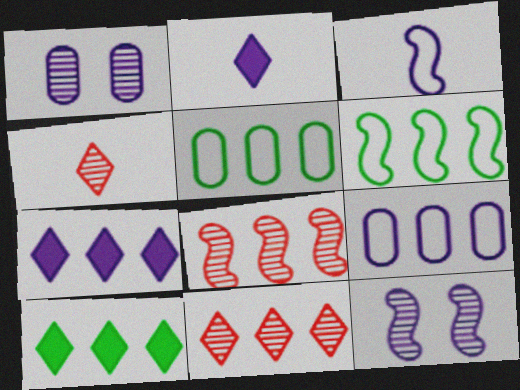[[1, 3, 7], 
[2, 9, 12], 
[5, 7, 8], 
[8, 9, 10]]